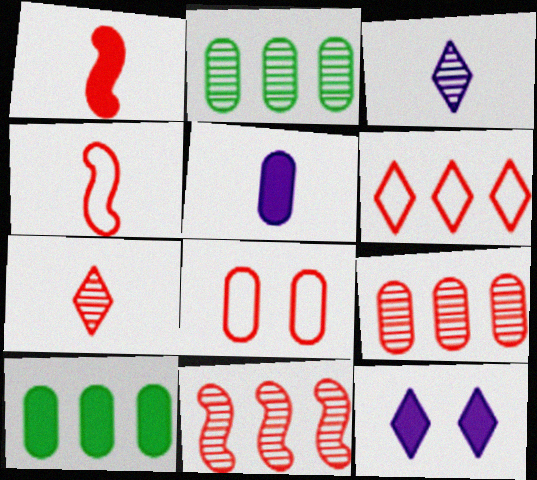[[1, 10, 12], 
[2, 4, 12], 
[2, 5, 8], 
[4, 6, 8]]